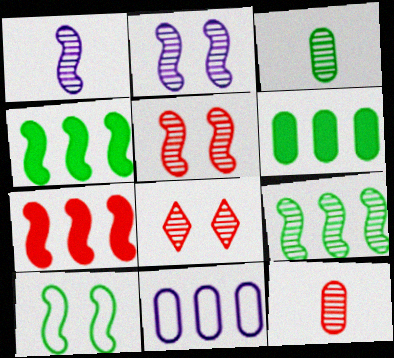[[1, 5, 9], 
[1, 7, 10]]